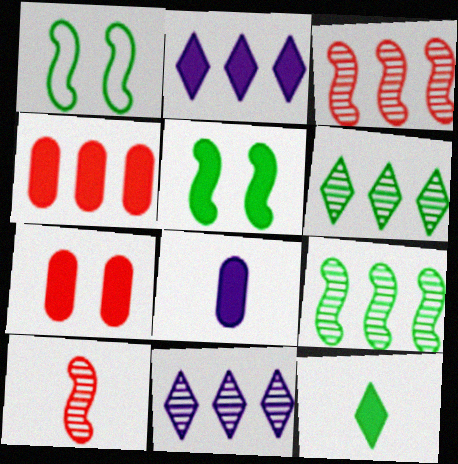[]